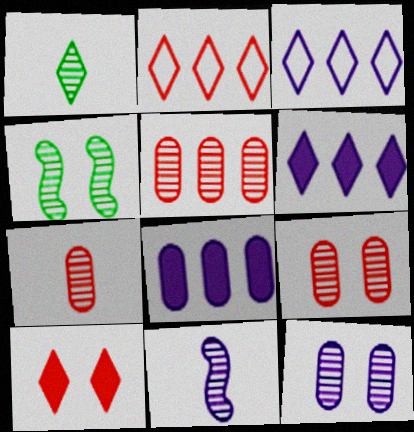[[1, 3, 10], 
[1, 7, 11], 
[5, 7, 9]]